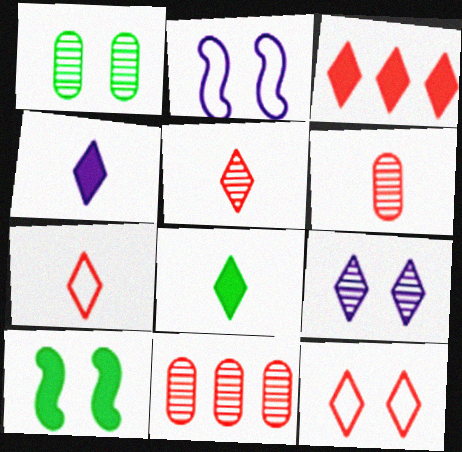[[2, 8, 11], 
[3, 5, 12]]